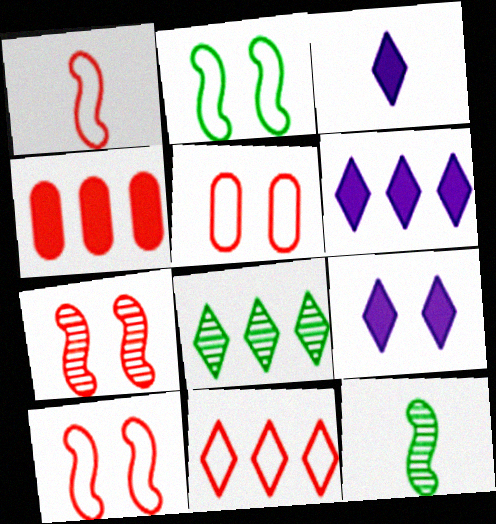[[1, 5, 11], 
[3, 6, 9], 
[5, 6, 12], 
[6, 8, 11]]